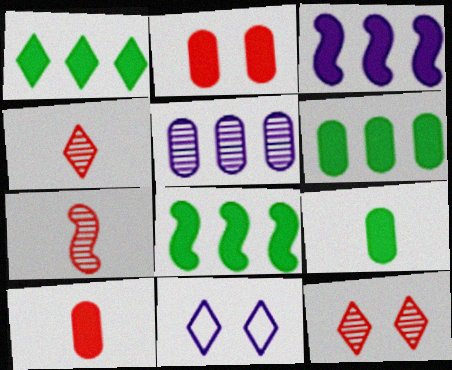[[1, 4, 11], 
[1, 6, 8], 
[6, 7, 11]]